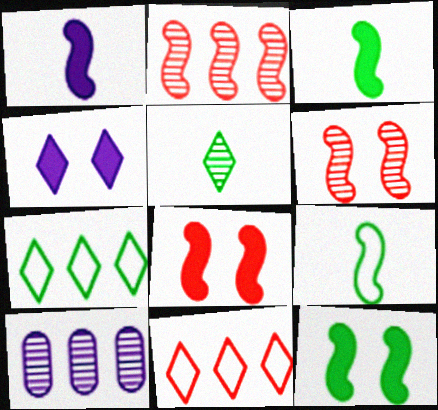[[4, 5, 11], 
[5, 6, 10]]